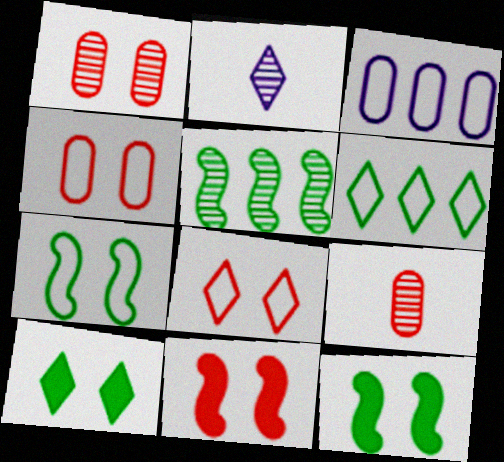[[1, 2, 5], 
[1, 8, 11]]